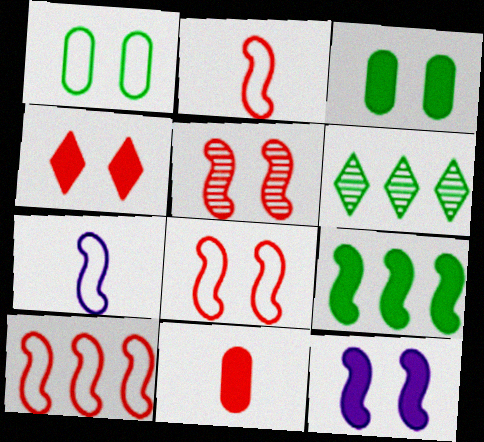[[2, 8, 10], 
[3, 4, 12], 
[5, 7, 9]]